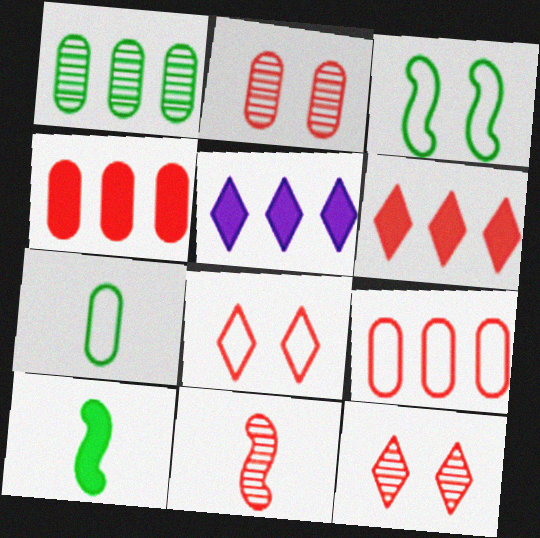[[4, 8, 11]]